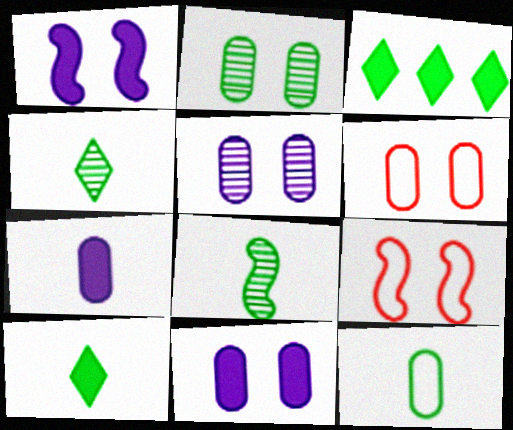[[2, 6, 11], 
[8, 10, 12]]